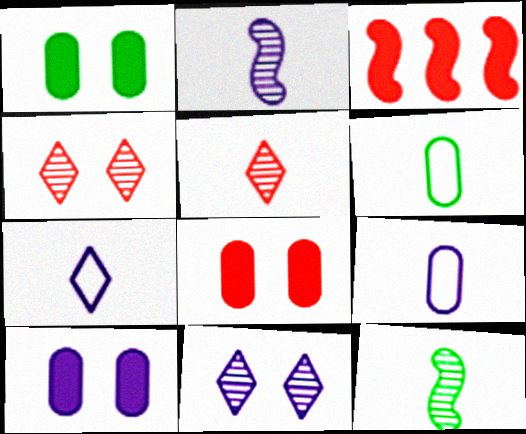[[1, 8, 10], 
[3, 6, 11]]